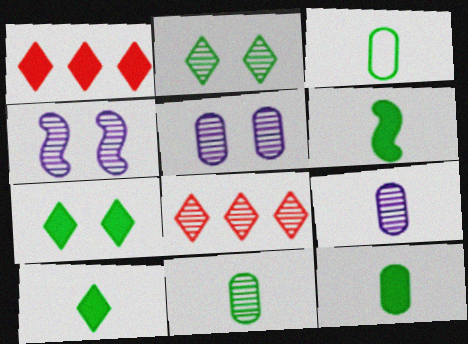[[1, 3, 4], 
[3, 11, 12], 
[4, 8, 11], 
[6, 10, 12]]